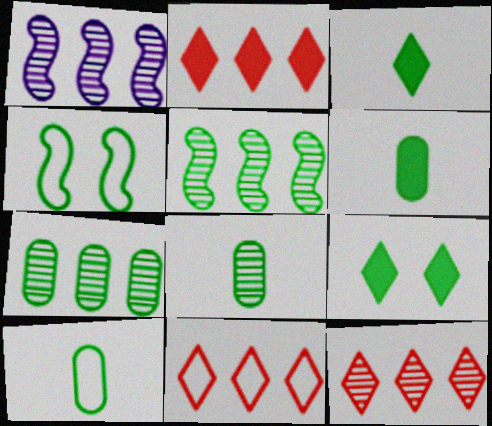[[1, 7, 12], 
[2, 11, 12], 
[3, 4, 7], 
[5, 9, 10], 
[6, 8, 10]]